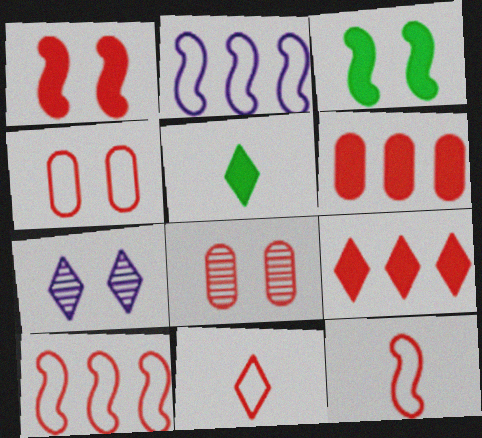[[2, 5, 8], 
[3, 4, 7], 
[4, 10, 11], 
[8, 9, 12]]